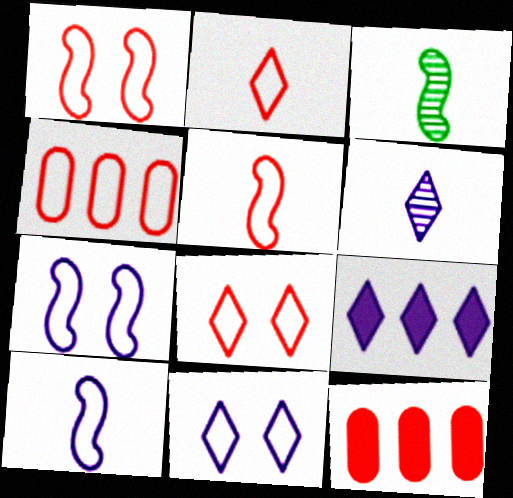[[1, 2, 4], 
[3, 11, 12], 
[4, 5, 8], 
[6, 9, 11]]